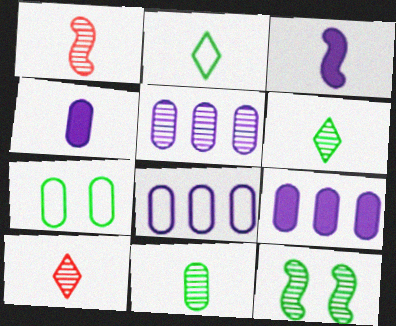[[1, 2, 4], 
[5, 8, 9], 
[5, 10, 12]]